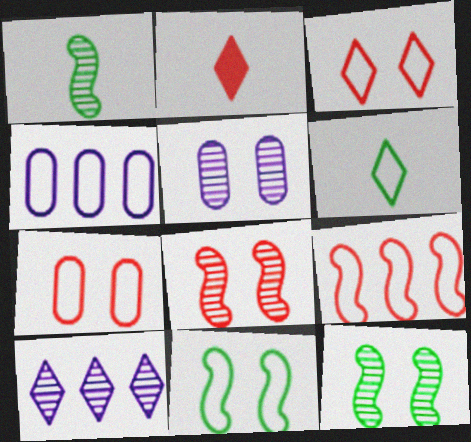[[2, 4, 12]]